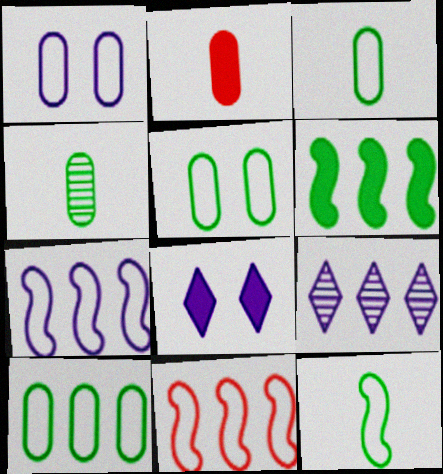[[2, 6, 8], 
[3, 5, 10], 
[4, 8, 11]]